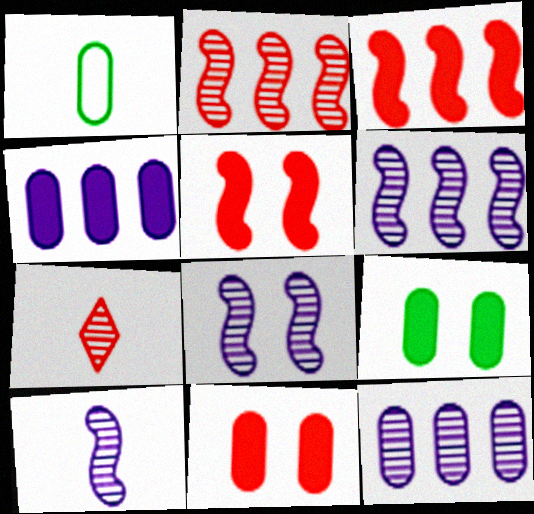[[1, 11, 12], 
[6, 8, 10]]